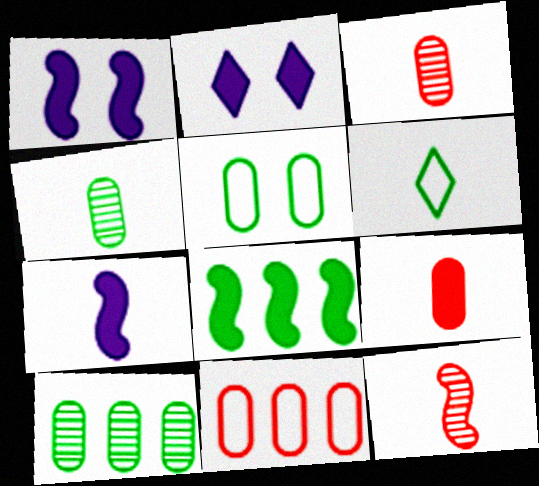[[2, 8, 9], 
[3, 6, 7]]